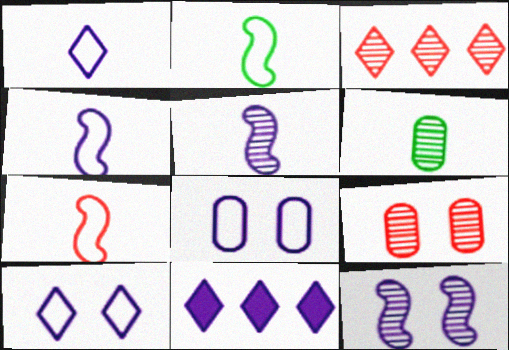[[2, 4, 7], 
[2, 9, 11], 
[3, 6, 12], 
[5, 8, 11]]